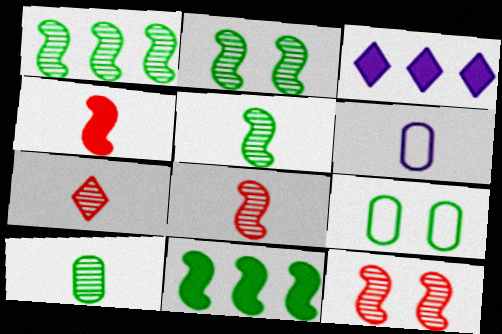[[1, 2, 5], 
[3, 8, 9]]